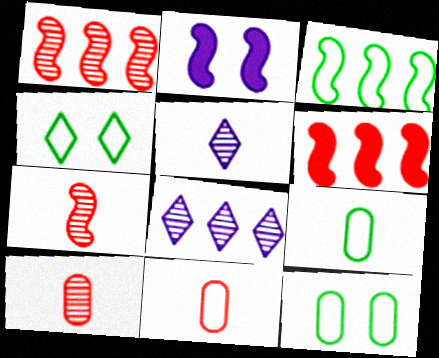[[2, 3, 7], 
[3, 4, 9], 
[5, 6, 12]]